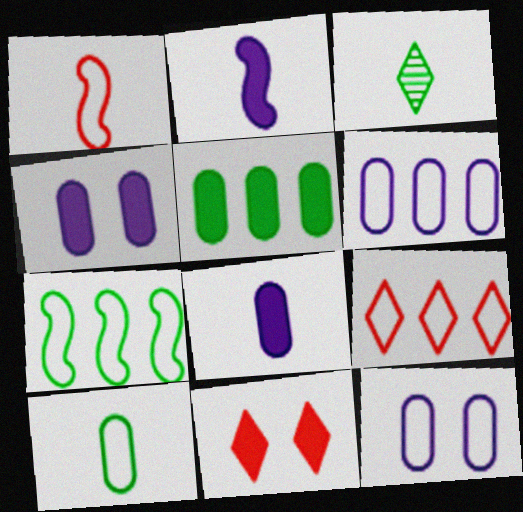[[1, 3, 8], 
[2, 5, 11], 
[6, 7, 9]]